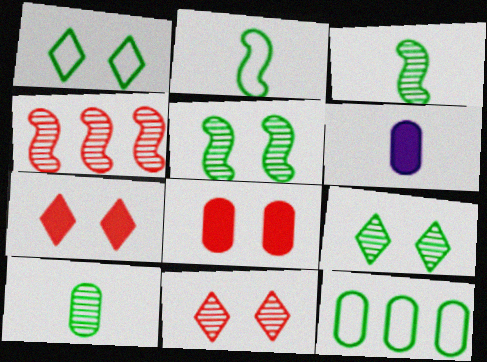[[1, 2, 12], 
[1, 4, 6]]